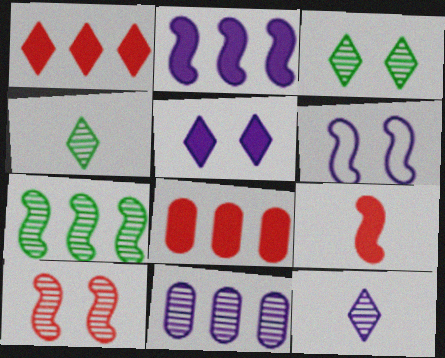[[4, 6, 8], 
[4, 10, 11], 
[6, 7, 9]]